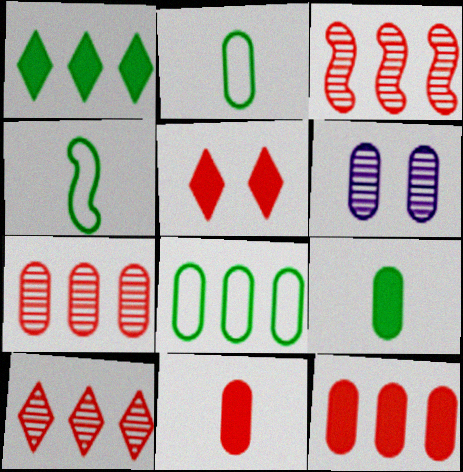[[2, 6, 12], 
[3, 7, 10], 
[6, 8, 11]]